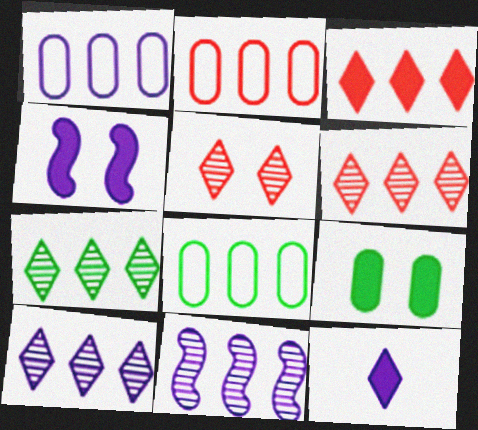[[1, 2, 8], 
[3, 8, 11], 
[6, 7, 10]]